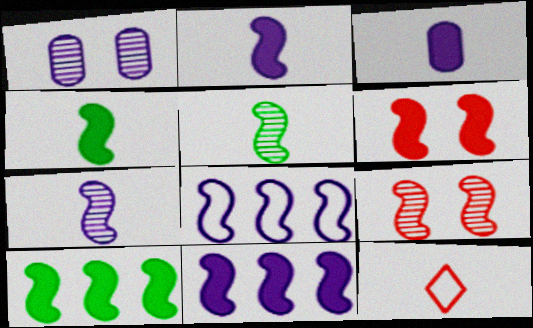[[1, 10, 12], 
[2, 6, 10], 
[3, 5, 12], 
[4, 6, 11], 
[4, 8, 9], 
[5, 6, 8]]